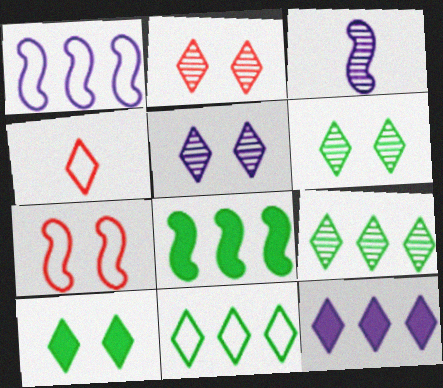[[2, 5, 6], 
[3, 7, 8], 
[4, 6, 12]]